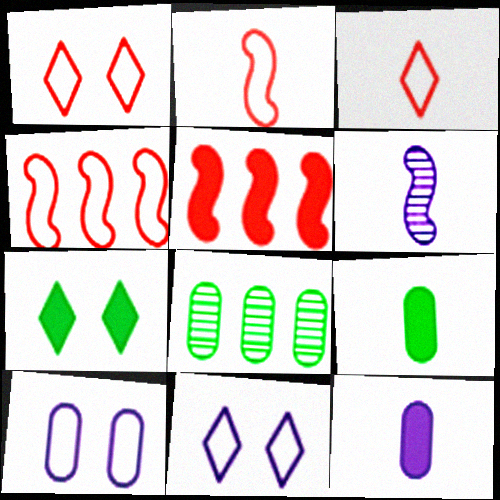[[3, 6, 9], 
[5, 7, 12]]